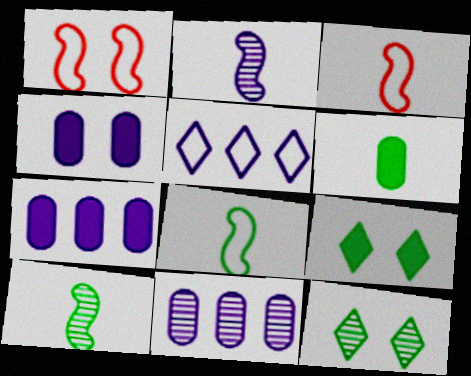[[1, 4, 12], 
[2, 4, 5], 
[3, 7, 12], 
[3, 9, 11]]